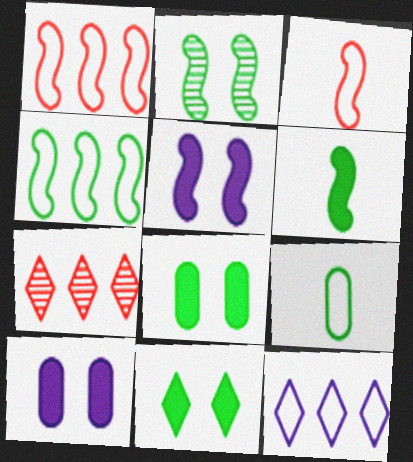[[2, 4, 6], 
[5, 7, 9]]